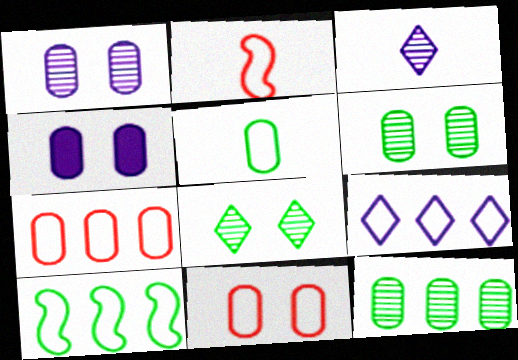[[4, 6, 11], 
[7, 9, 10]]